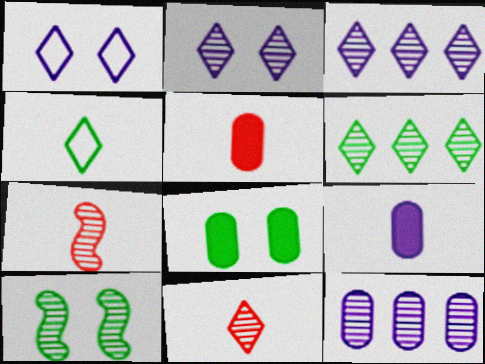[[2, 6, 11], 
[4, 7, 9], 
[10, 11, 12]]